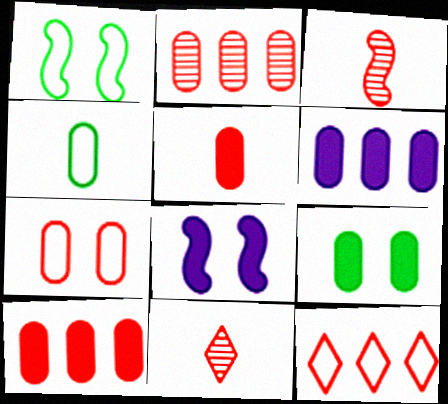[[1, 6, 11], 
[2, 5, 7], 
[5, 6, 9]]